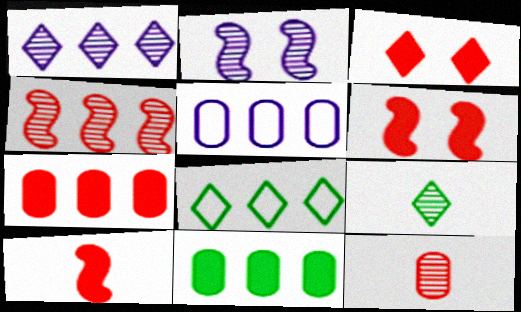[[3, 7, 10], 
[5, 6, 9]]